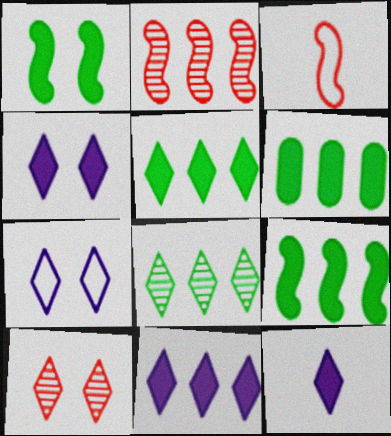[[4, 11, 12], 
[5, 6, 9]]